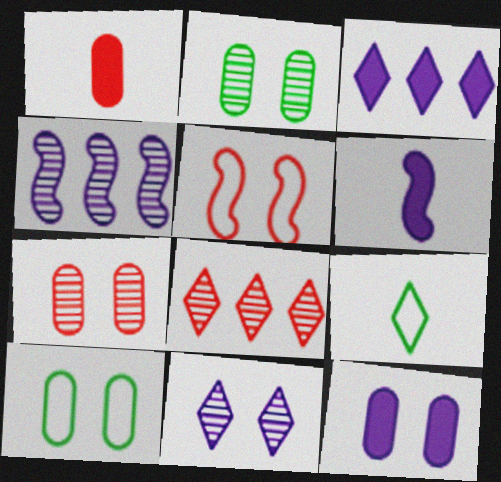[[1, 5, 8], 
[3, 6, 12], 
[6, 8, 10], 
[7, 10, 12]]